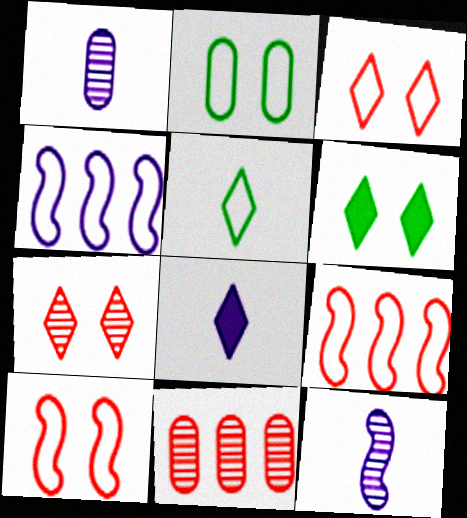[[1, 6, 9]]